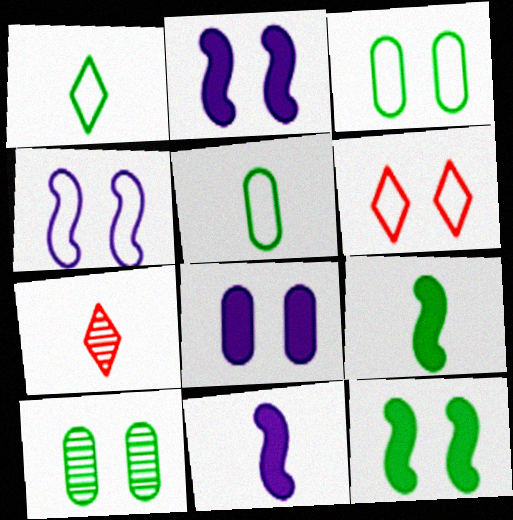[[2, 6, 10], 
[3, 4, 6], 
[5, 7, 11]]